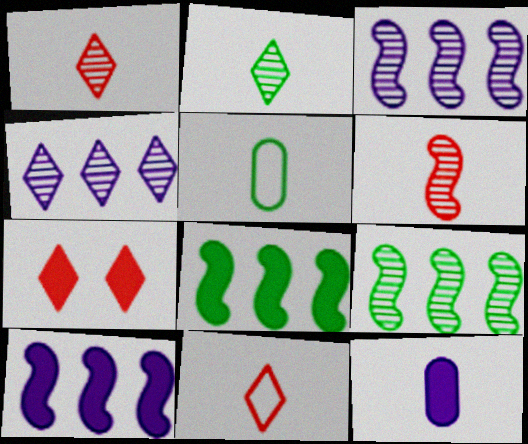[[3, 5, 7], 
[7, 8, 12]]